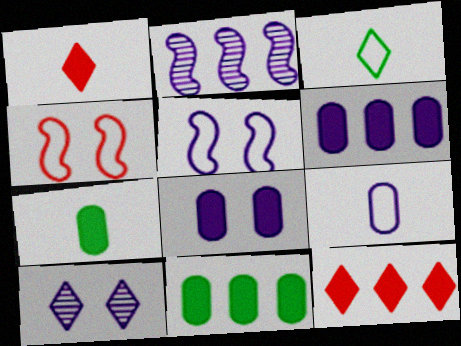[[3, 10, 12], 
[5, 8, 10]]